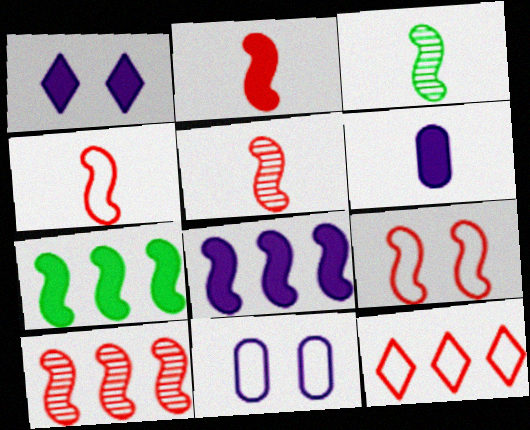[[1, 6, 8], 
[2, 4, 5], 
[2, 9, 10], 
[3, 8, 9]]